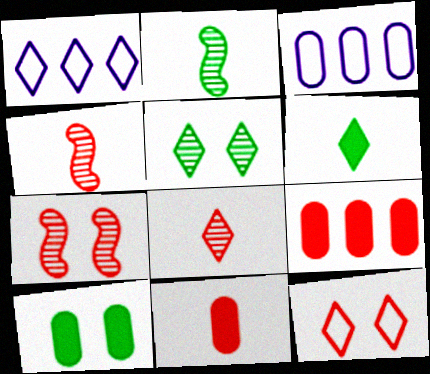[[1, 4, 10], 
[3, 6, 7], 
[4, 9, 12]]